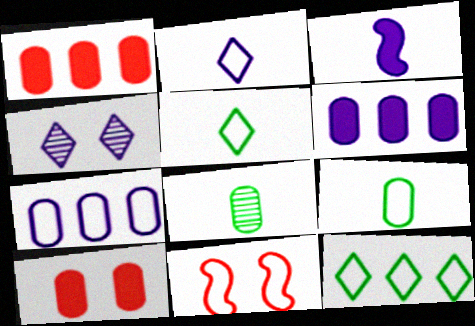[[3, 4, 7], 
[5, 7, 11], 
[7, 8, 10]]